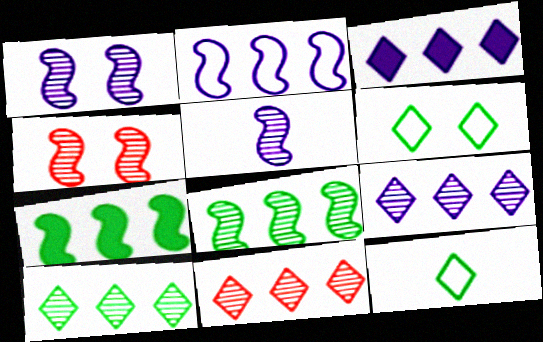[[4, 5, 8], 
[9, 10, 11]]